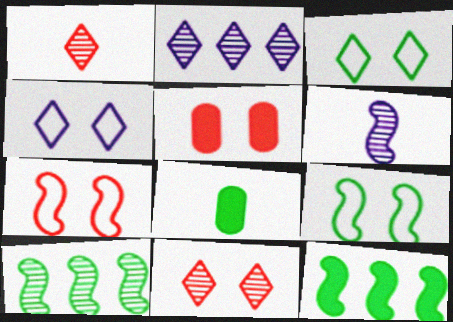[[2, 7, 8], 
[3, 8, 10], 
[5, 7, 11], 
[6, 7, 12]]